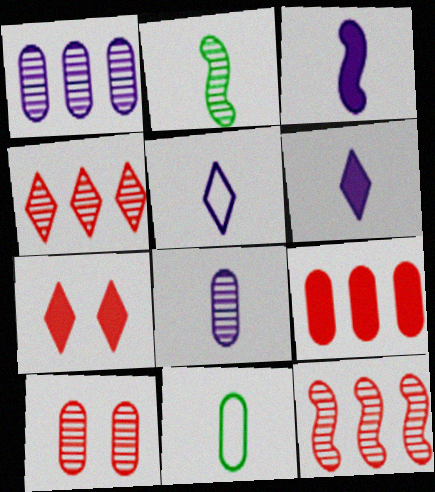[[3, 5, 8]]